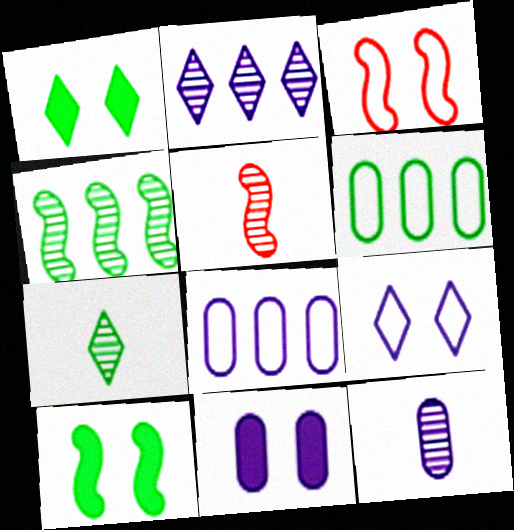[[1, 5, 8], 
[5, 7, 12], 
[6, 7, 10], 
[8, 11, 12]]